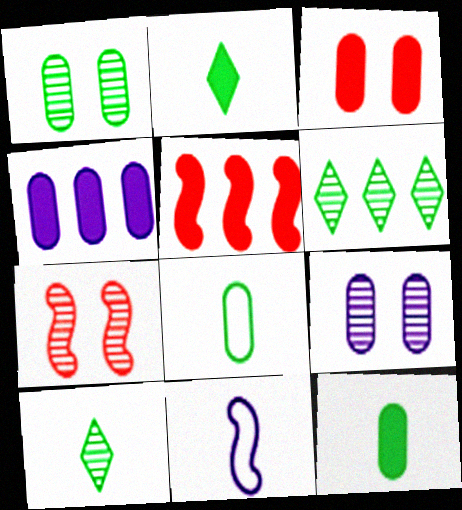[[3, 4, 12], 
[3, 6, 11]]